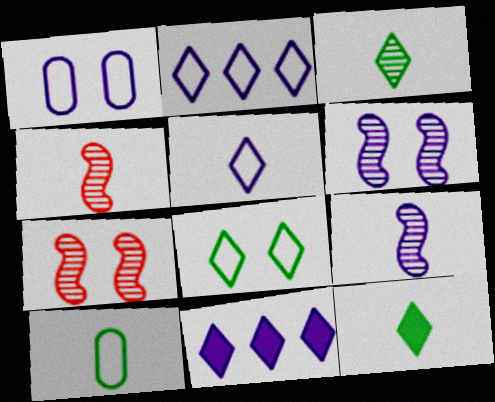[[1, 9, 11], 
[7, 10, 11]]